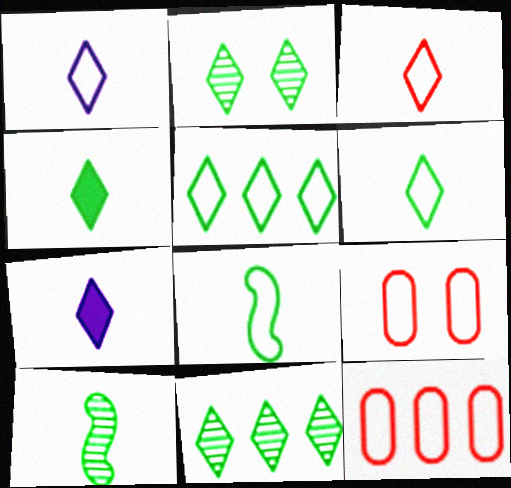[[1, 3, 6], 
[2, 4, 5]]